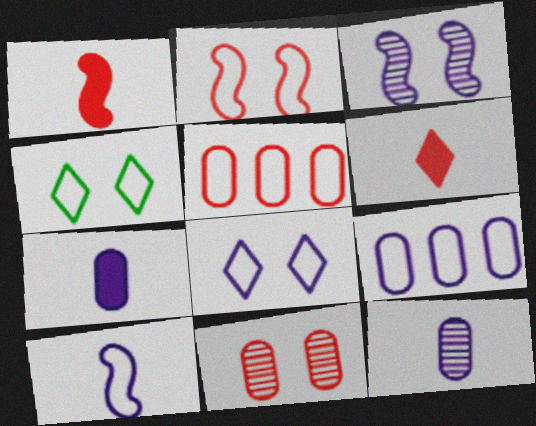[[4, 5, 10], 
[8, 9, 10]]